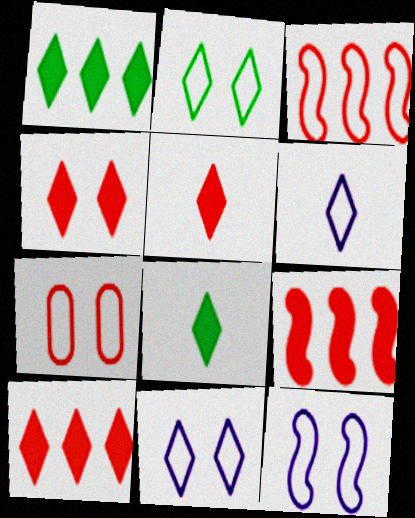[[2, 7, 12], 
[4, 5, 10]]